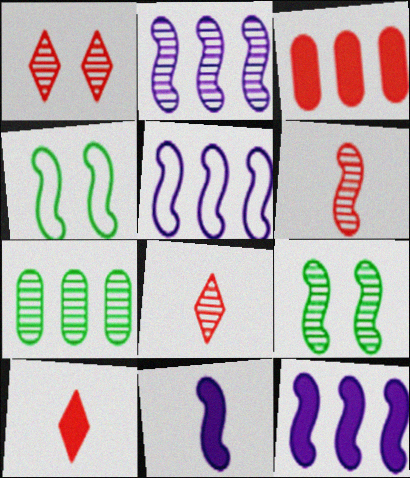[[2, 5, 12], 
[2, 6, 9], 
[4, 6, 12]]